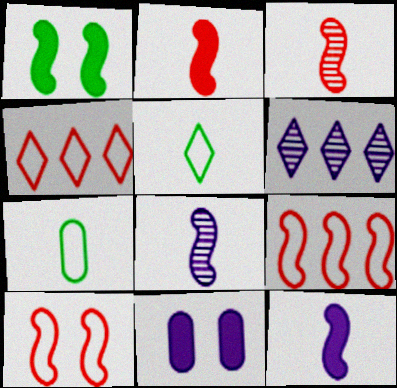[[1, 8, 9]]